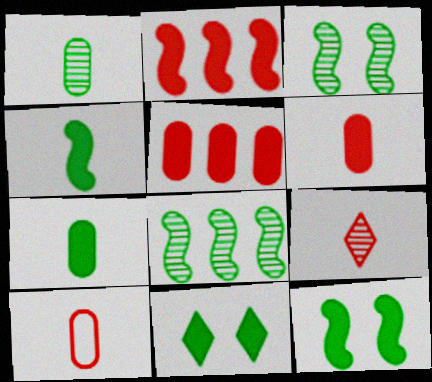[]